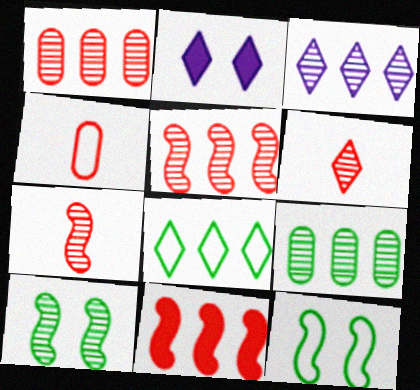[[2, 6, 8], 
[3, 5, 9]]